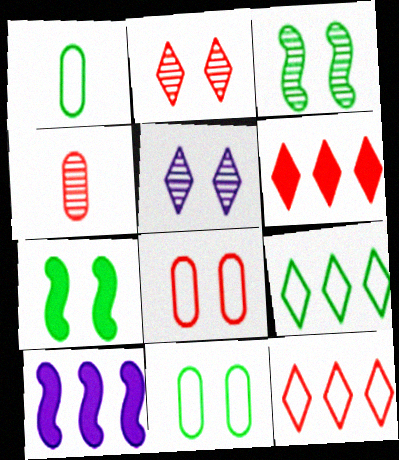[[1, 2, 10], 
[5, 7, 8]]